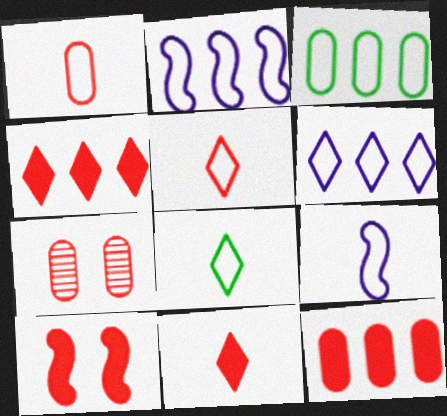[[1, 7, 12], 
[1, 8, 9], 
[10, 11, 12]]